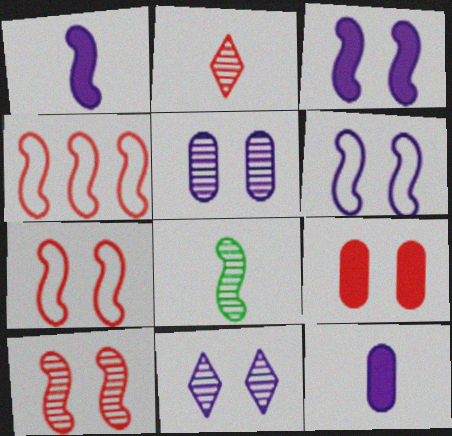[[2, 4, 9], 
[3, 4, 8]]